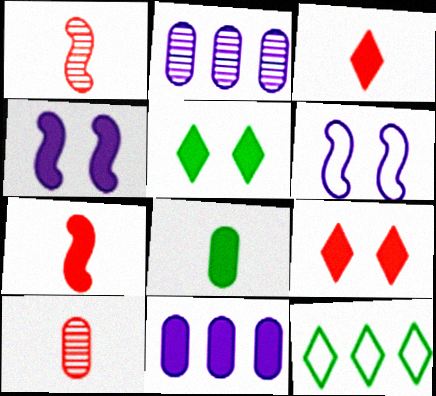[[4, 10, 12], 
[5, 7, 11]]